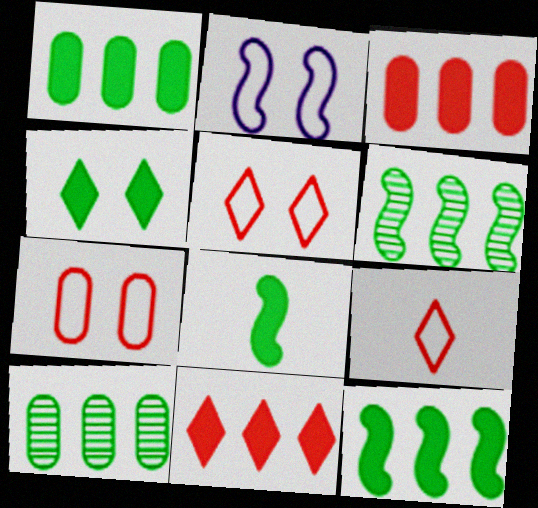[[1, 4, 8]]